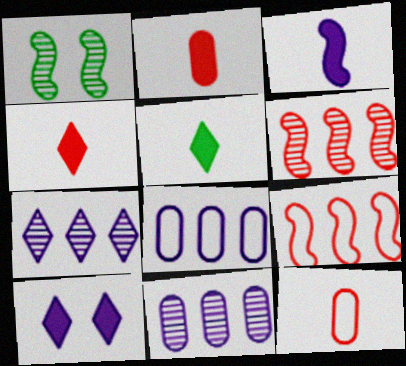[[1, 3, 9], 
[1, 4, 8], 
[2, 3, 5]]